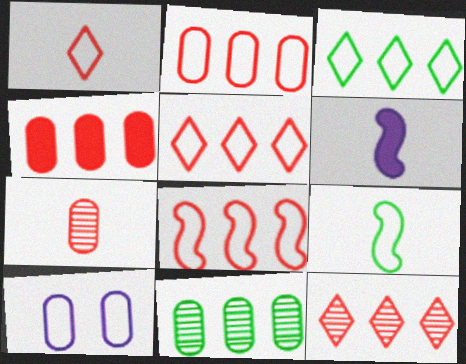[[2, 5, 8], 
[4, 8, 12], 
[5, 9, 10]]